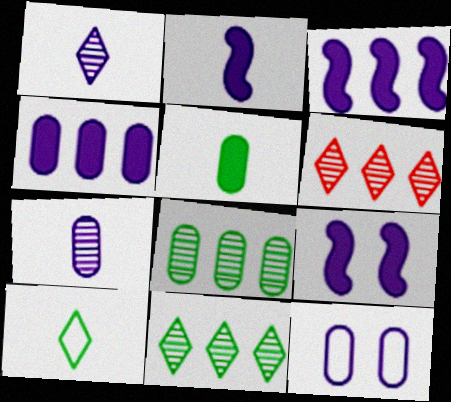[[1, 3, 12], 
[2, 3, 9], 
[4, 7, 12]]